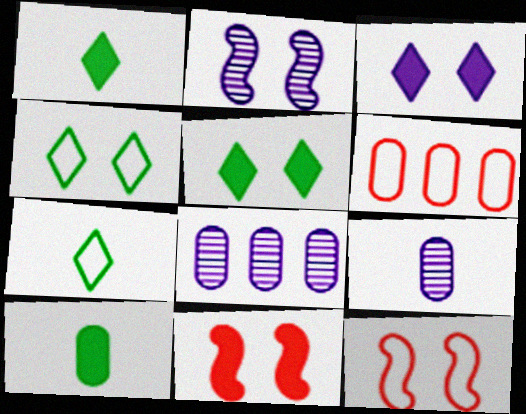[[1, 2, 6], 
[1, 8, 12], 
[7, 8, 11]]